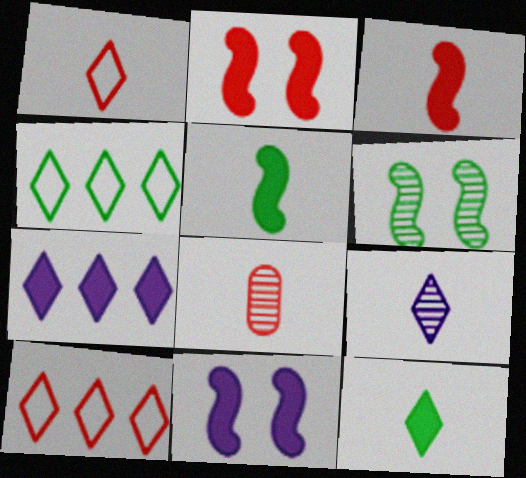[[1, 3, 8], 
[1, 9, 12], 
[2, 8, 10], 
[4, 8, 11]]